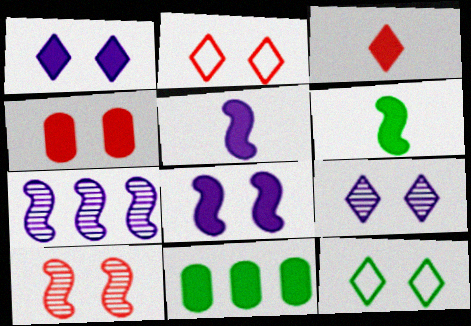[[2, 4, 10], 
[3, 8, 11]]